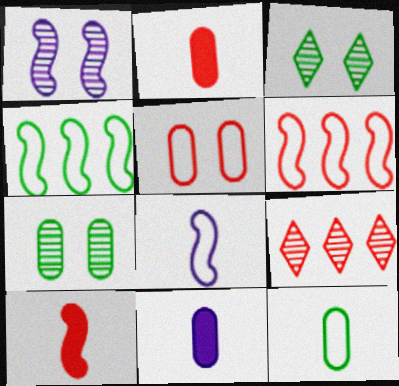[[1, 4, 10], 
[3, 6, 11], 
[5, 9, 10]]